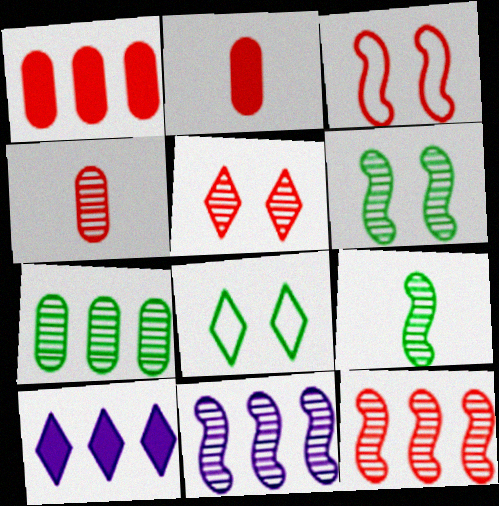[[2, 8, 11], 
[4, 5, 12]]